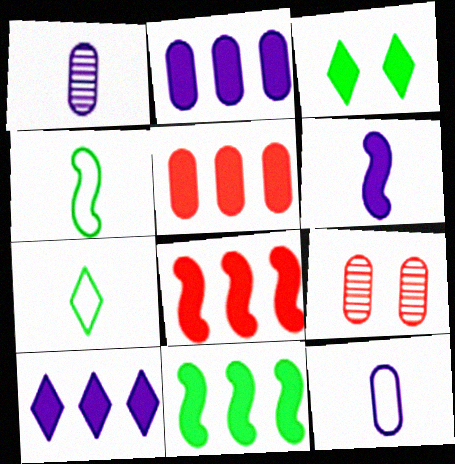[[3, 5, 6], 
[4, 9, 10], 
[5, 10, 11]]